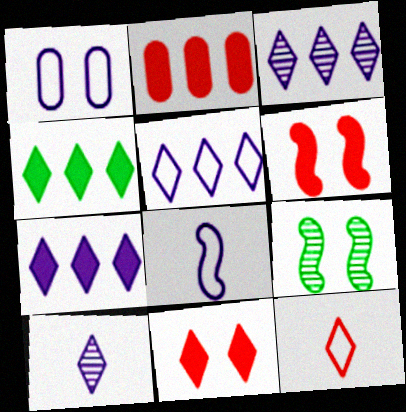[[1, 5, 8], 
[1, 9, 11], 
[3, 5, 7]]